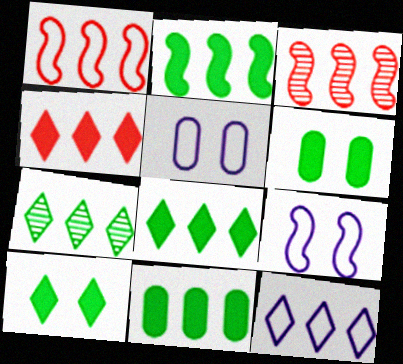[[2, 8, 11], 
[3, 11, 12], 
[4, 7, 12]]